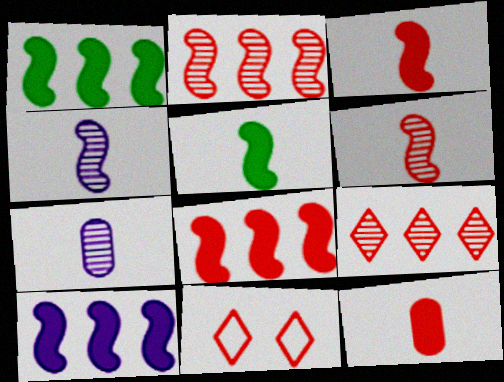[[1, 7, 11], 
[1, 8, 10], 
[2, 11, 12]]